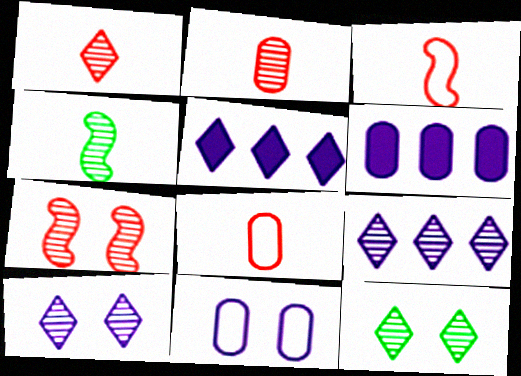[[1, 9, 12], 
[3, 6, 12]]